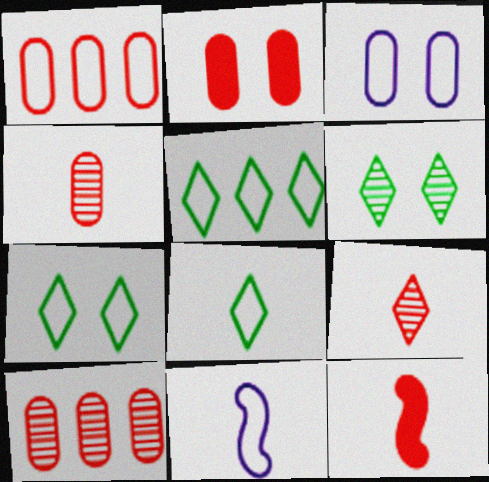[[1, 2, 4], 
[1, 7, 11], 
[5, 7, 8]]